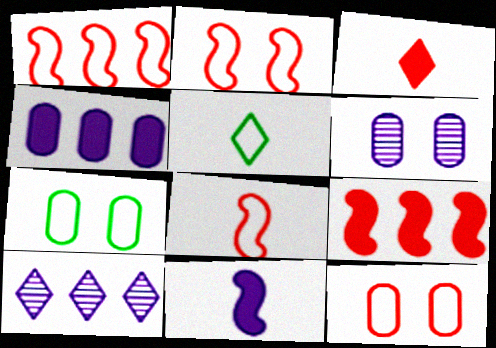[[1, 2, 8], 
[5, 6, 9]]